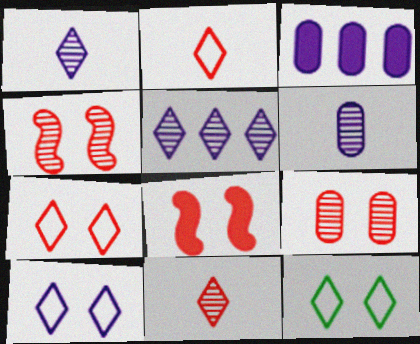[[7, 8, 9], 
[7, 10, 12]]